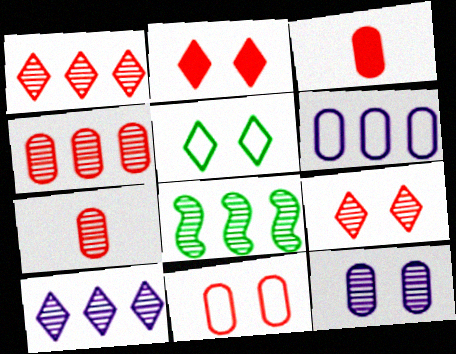[[3, 4, 11], 
[4, 8, 10]]